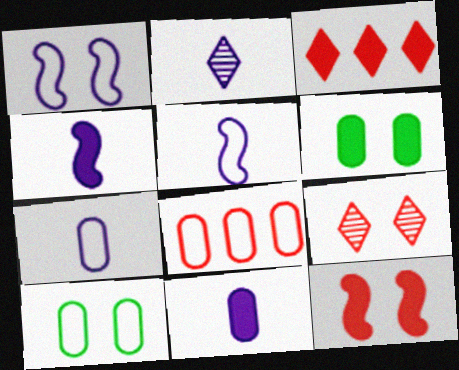[[1, 6, 9], 
[2, 4, 7], 
[2, 5, 11], 
[3, 4, 6], 
[7, 8, 10]]